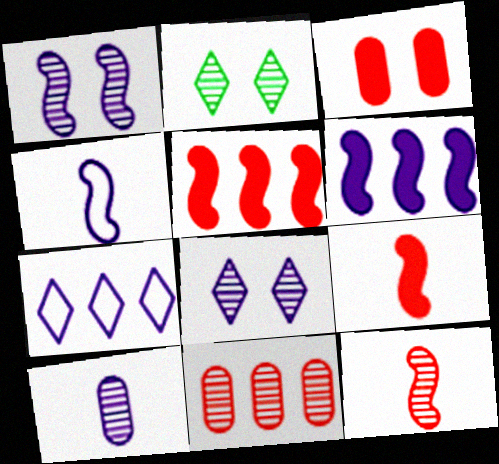[[1, 4, 6]]